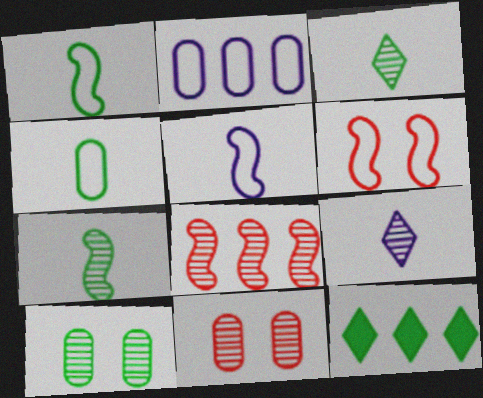[[1, 10, 12], 
[2, 8, 12], 
[5, 11, 12], 
[8, 9, 10]]